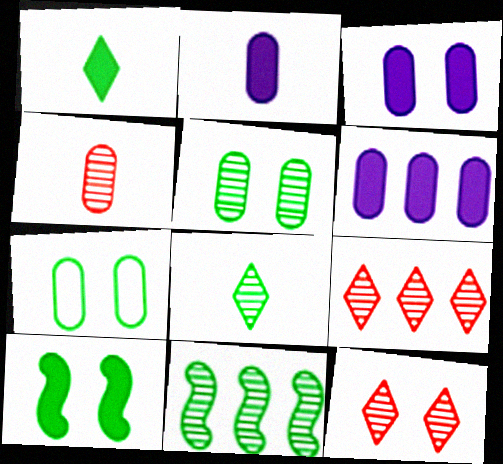[[1, 7, 11], 
[2, 3, 6], 
[4, 6, 7], 
[5, 8, 11]]